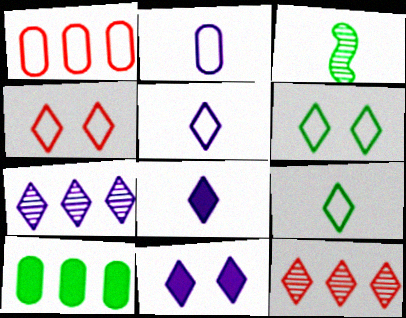[[1, 3, 11], 
[3, 6, 10], 
[5, 7, 11], 
[6, 8, 12], 
[9, 11, 12]]